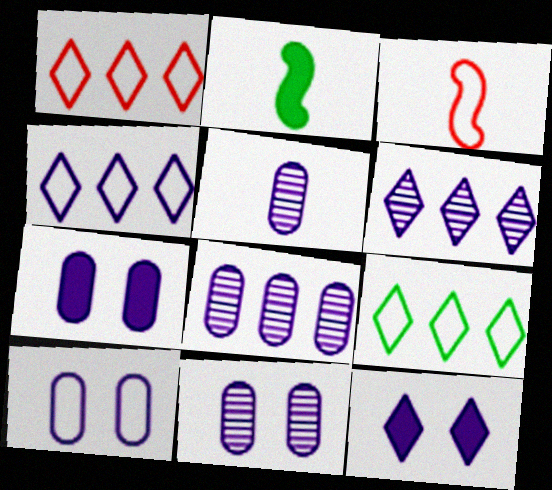[[1, 2, 11], 
[1, 4, 9], 
[3, 9, 10], 
[5, 8, 11], 
[7, 10, 11]]